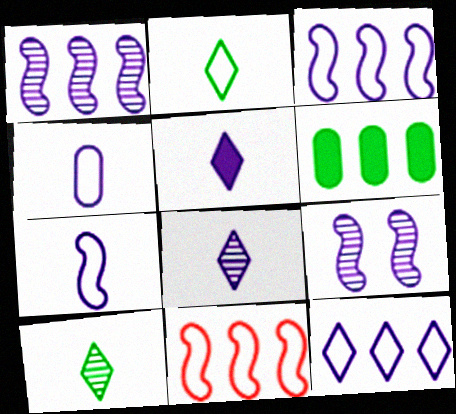[]